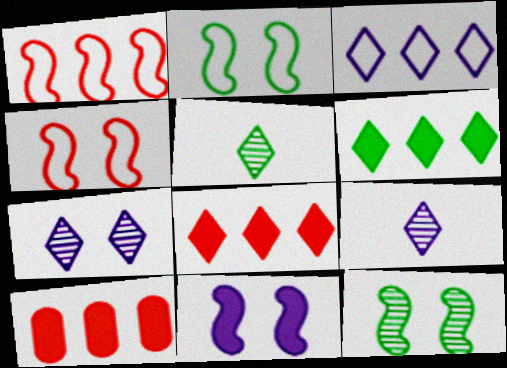[[2, 9, 10], 
[4, 11, 12]]